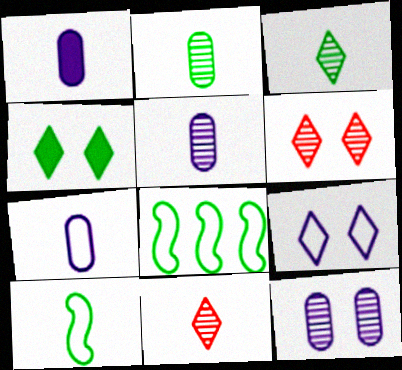[[1, 5, 7], 
[1, 6, 8], 
[1, 10, 11], 
[2, 4, 8], 
[4, 6, 9]]